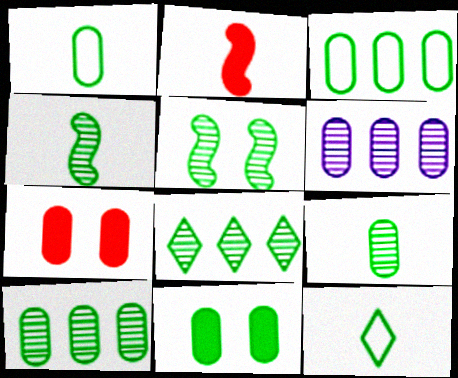[[1, 6, 7], 
[1, 10, 11], 
[3, 9, 11], 
[5, 8, 9]]